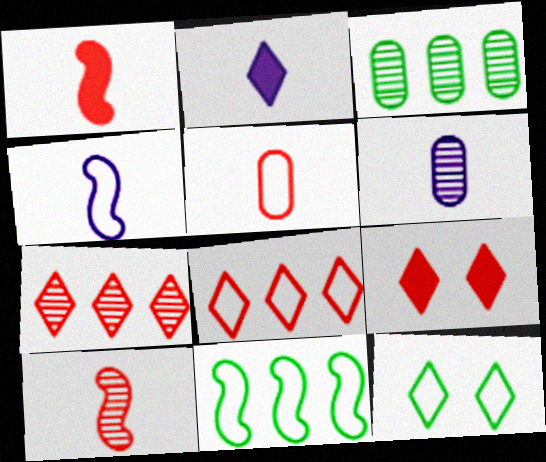[[2, 4, 6], 
[2, 7, 12], 
[3, 4, 9], 
[6, 9, 11]]